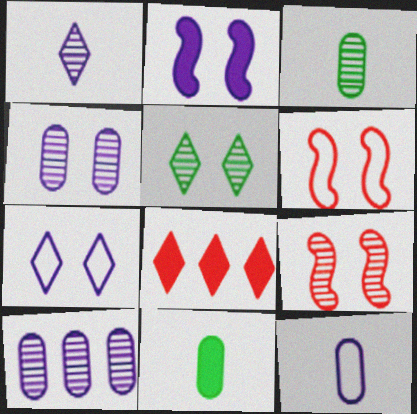[[2, 4, 7], 
[2, 8, 11], 
[4, 5, 9]]